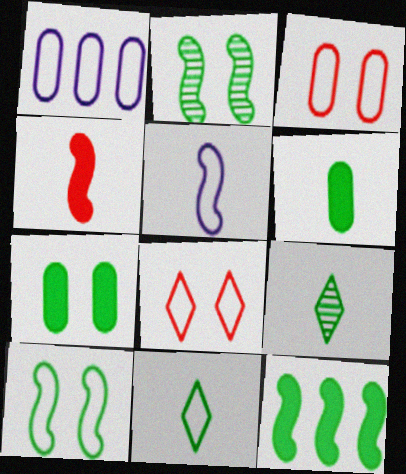[]